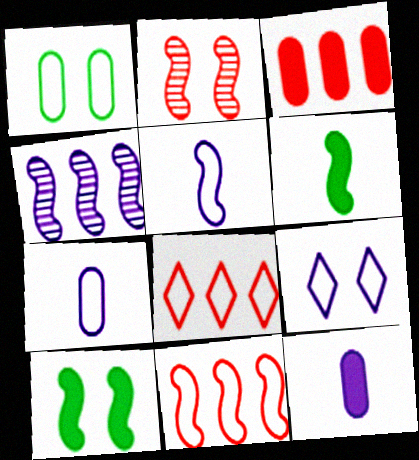[[1, 5, 8], 
[4, 9, 12]]